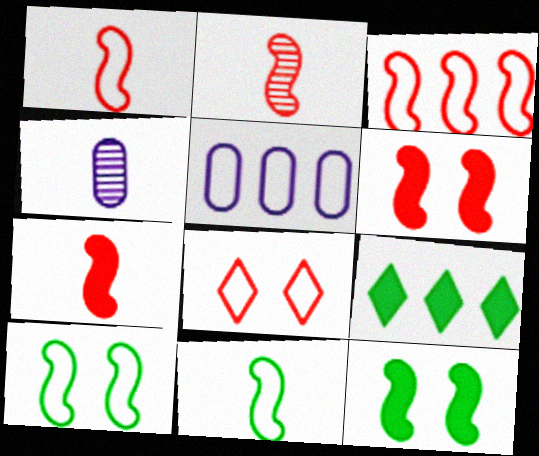[[1, 2, 7], 
[2, 3, 6], 
[5, 8, 11]]